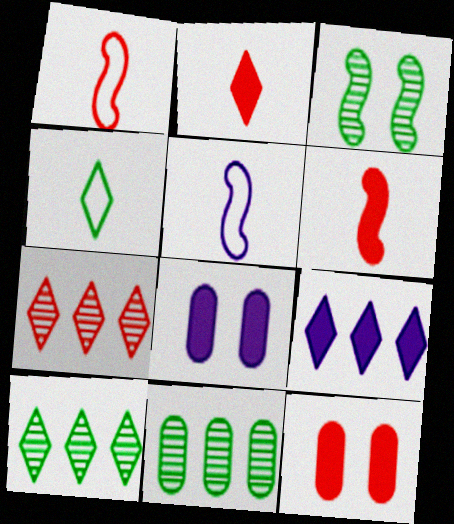[[1, 7, 12], 
[1, 8, 10], 
[5, 10, 12]]